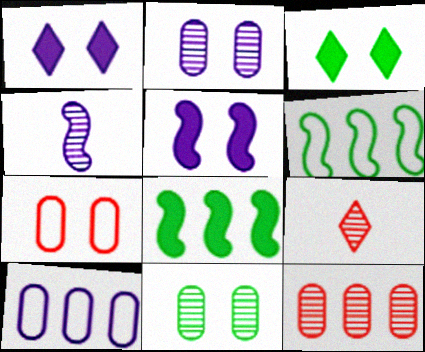[[1, 4, 10]]